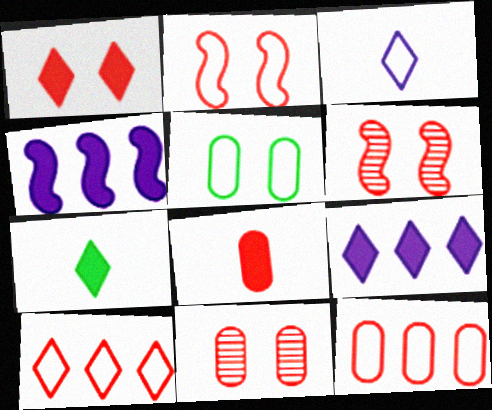[[1, 2, 11], 
[1, 7, 9], 
[6, 8, 10], 
[8, 11, 12]]